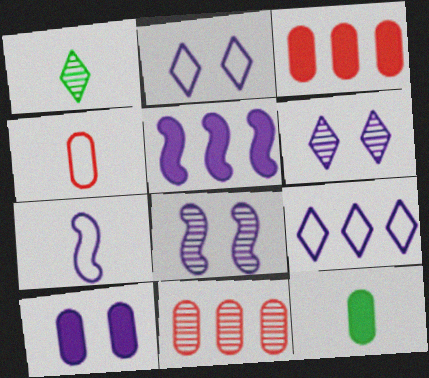[[1, 8, 11], 
[2, 8, 10], 
[3, 10, 12], 
[5, 7, 8]]